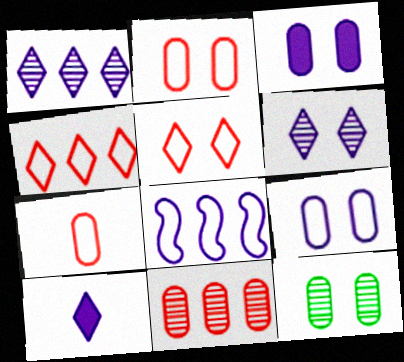[[2, 3, 12]]